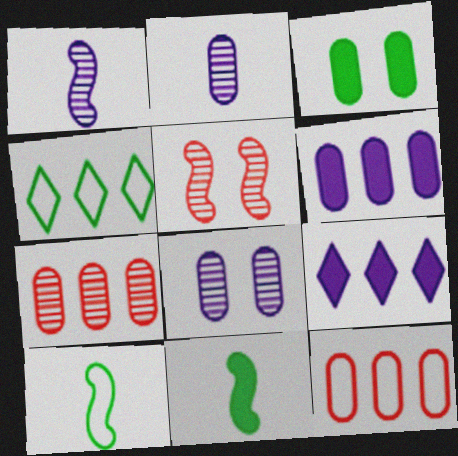[[2, 3, 12]]